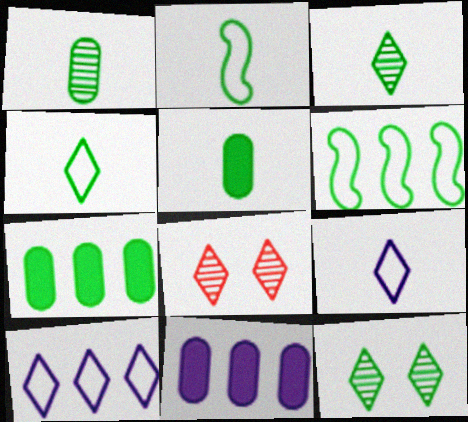[[2, 3, 5], 
[2, 7, 12], 
[2, 8, 11], 
[5, 6, 12]]